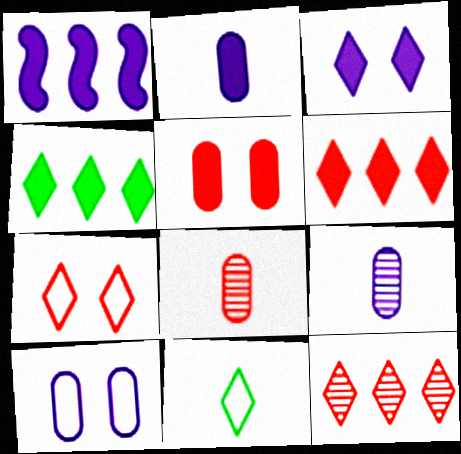[[1, 2, 3], 
[3, 11, 12]]